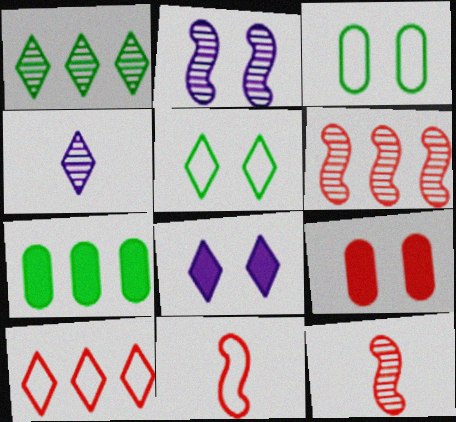[[2, 5, 9], 
[9, 10, 12]]